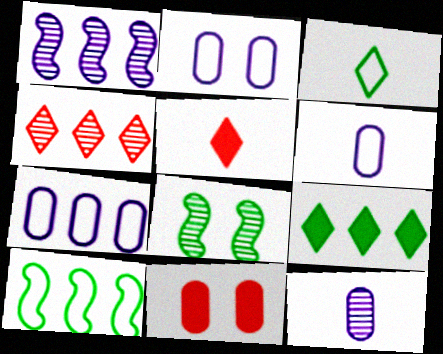[[1, 3, 11], 
[2, 6, 7], 
[4, 8, 12], 
[5, 7, 8]]